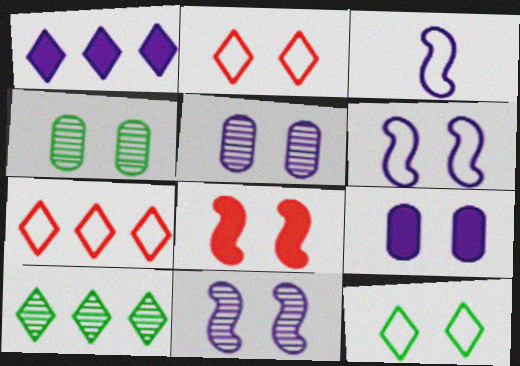[[1, 3, 5], 
[1, 7, 10], 
[5, 8, 12]]